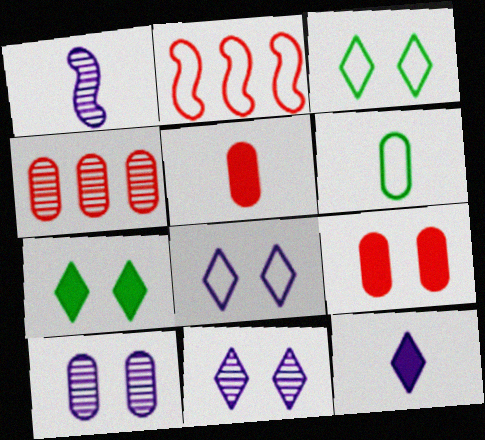[[2, 6, 8]]